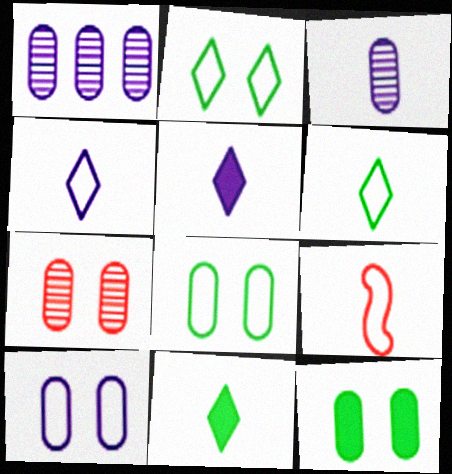[[3, 9, 11], 
[7, 10, 12]]